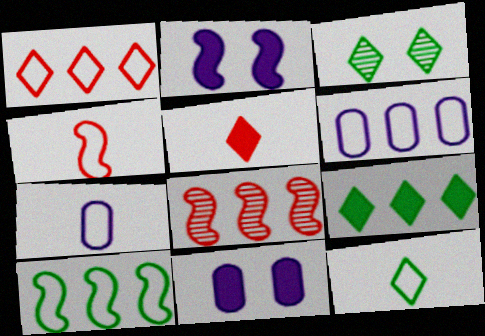[[1, 6, 10], 
[3, 9, 12], 
[4, 7, 12], 
[6, 8, 9], 
[8, 11, 12]]